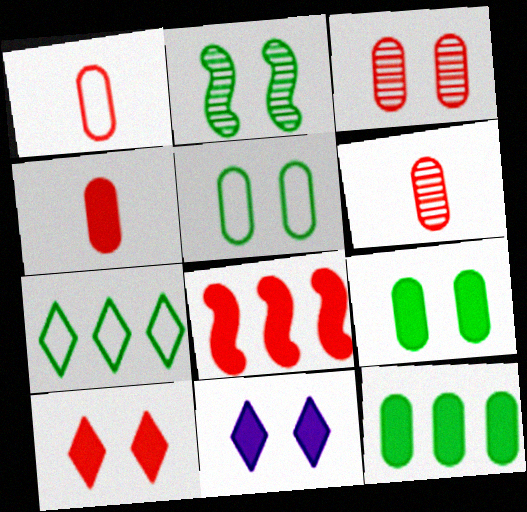[[1, 4, 6], 
[4, 8, 10]]